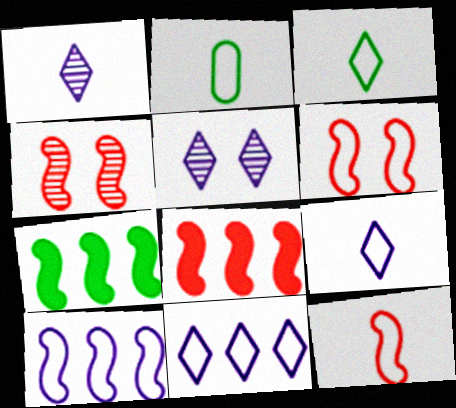[[2, 5, 8], 
[2, 6, 11], 
[2, 9, 12], 
[4, 8, 12]]